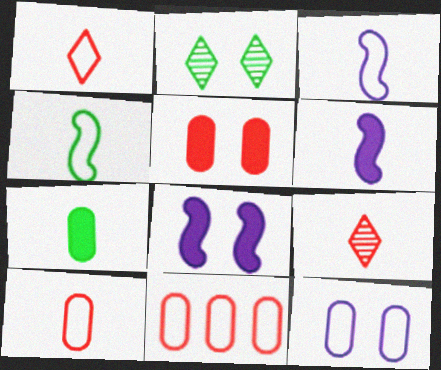[[2, 6, 11], 
[3, 7, 9]]